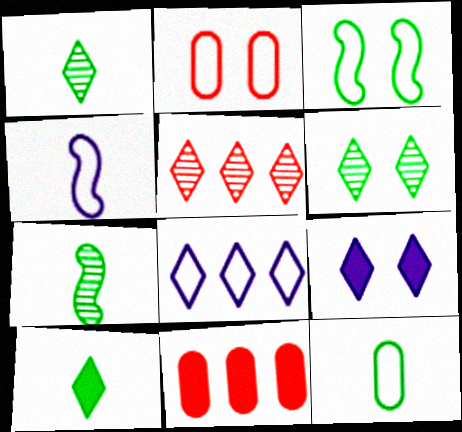[[4, 6, 11], 
[7, 10, 12]]